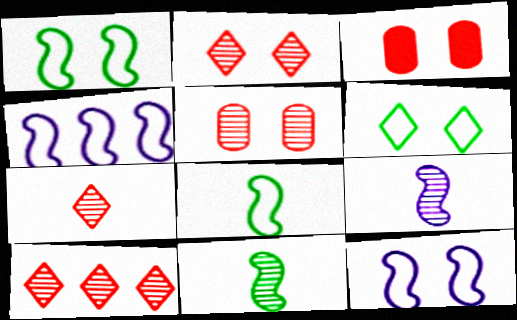[[2, 7, 10]]